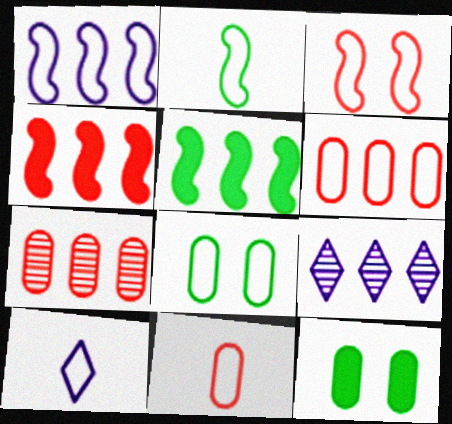[[1, 2, 3], 
[2, 10, 11], 
[5, 6, 9]]